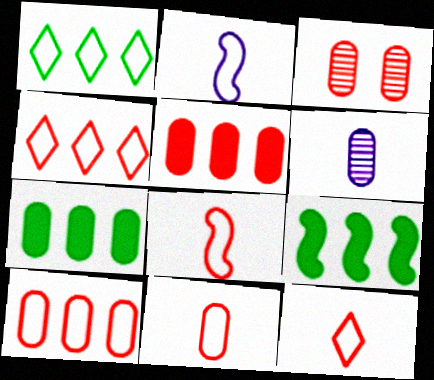[[3, 5, 11], 
[8, 11, 12]]